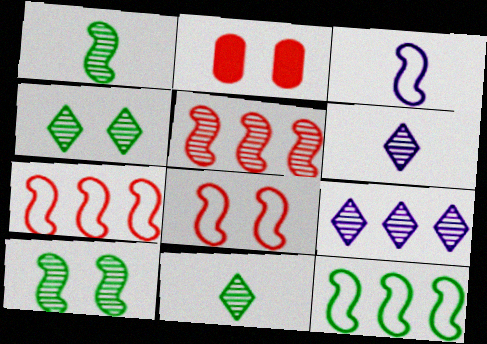[[2, 6, 12], 
[3, 8, 12]]